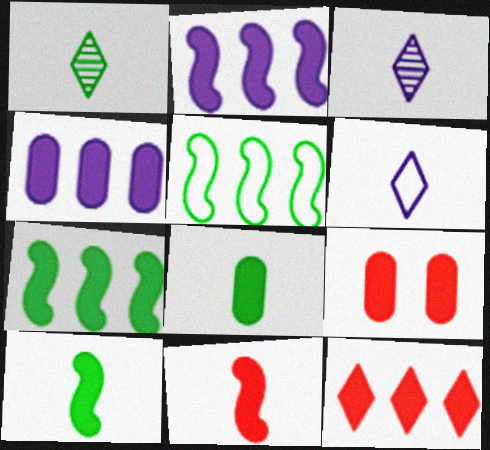[[3, 5, 9], 
[4, 7, 12], 
[4, 8, 9], 
[9, 11, 12]]